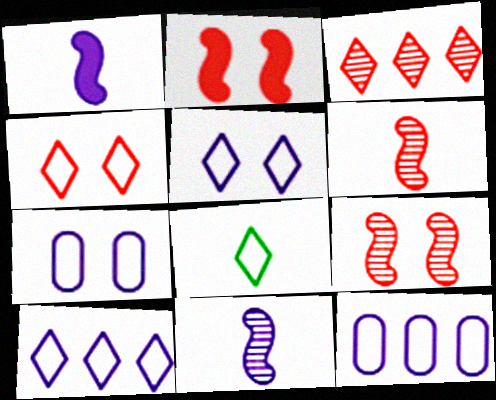[[4, 8, 10]]